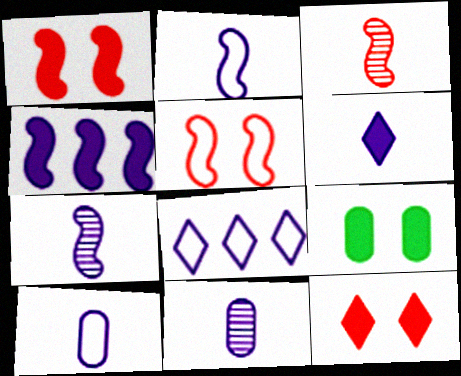[[2, 6, 11], 
[3, 8, 9], 
[6, 7, 10]]